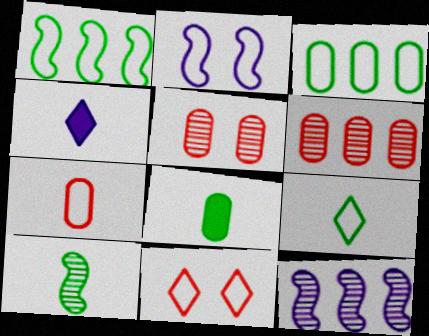[[1, 4, 5], 
[4, 7, 10], 
[8, 9, 10], 
[8, 11, 12]]